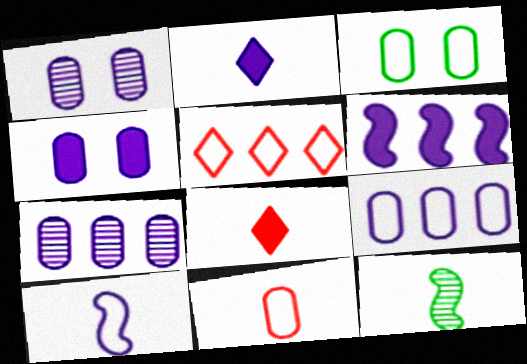[[2, 4, 6], 
[2, 11, 12], 
[3, 5, 10], 
[3, 9, 11], 
[4, 5, 12]]